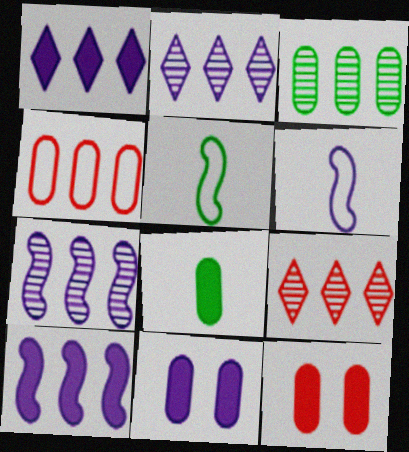[[2, 5, 12], 
[2, 6, 11], 
[3, 7, 9], 
[5, 9, 11]]